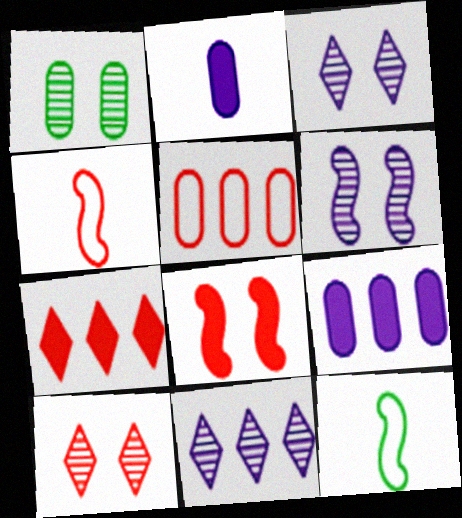[[1, 2, 5], 
[1, 6, 10], 
[9, 10, 12]]